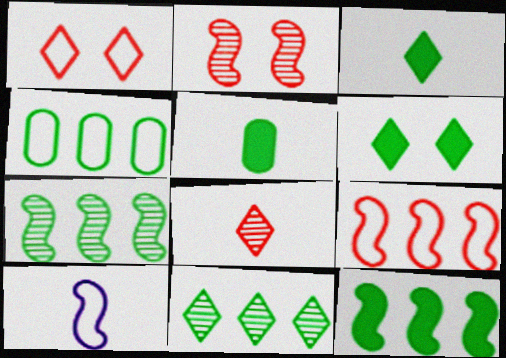[[1, 4, 10], 
[2, 10, 12], 
[4, 11, 12], 
[5, 6, 12], 
[5, 8, 10]]